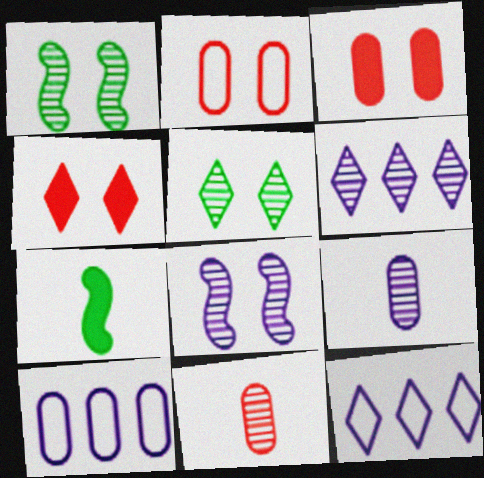[[1, 6, 11], 
[2, 6, 7], 
[6, 8, 9]]